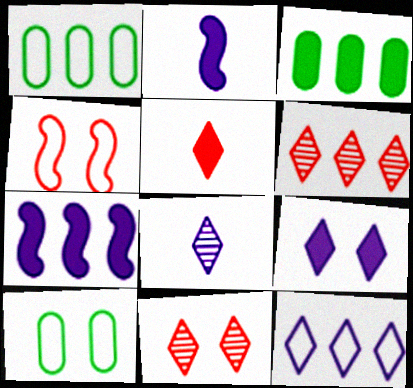[[1, 2, 11], 
[1, 6, 7], 
[2, 6, 10], 
[3, 4, 8], 
[8, 9, 12]]